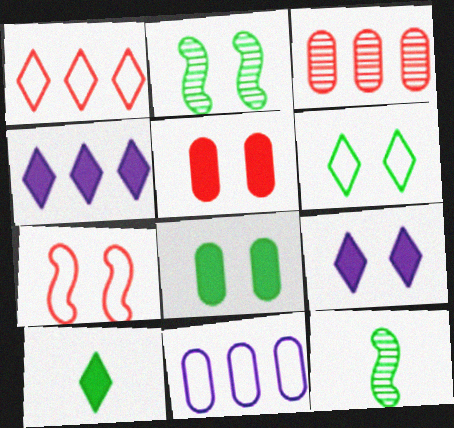[[2, 6, 8]]